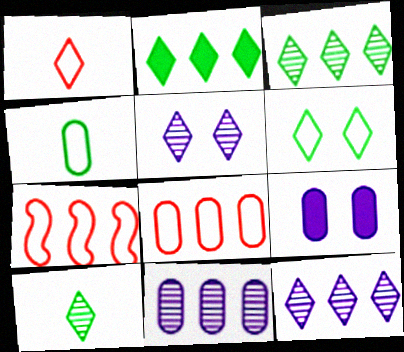[[1, 2, 5], 
[2, 6, 10], 
[2, 7, 11], 
[7, 9, 10]]